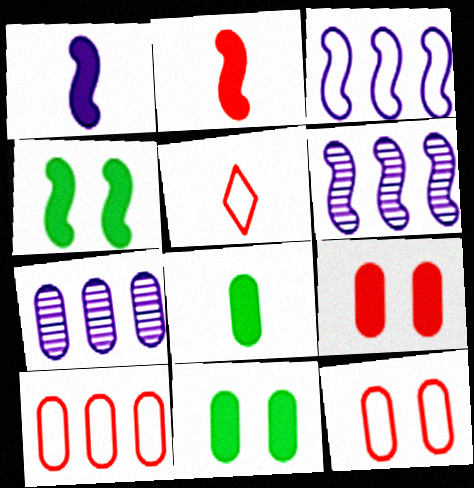[[4, 5, 7], 
[5, 6, 11], 
[7, 8, 12]]